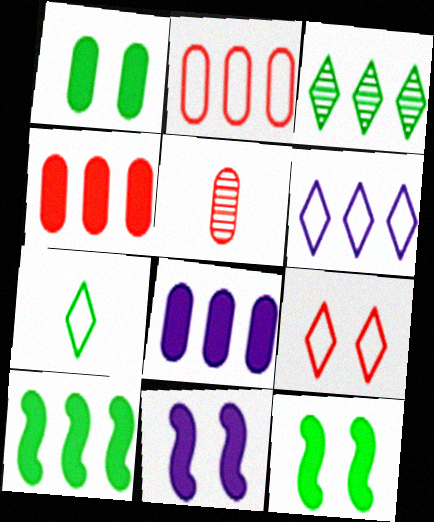[[5, 6, 12], 
[6, 7, 9]]